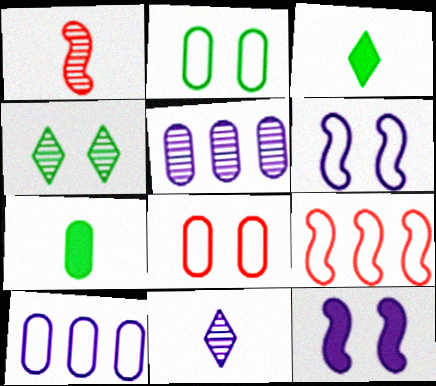[[1, 4, 5], 
[4, 8, 12], 
[5, 7, 8], 
[10, 11, 12]]